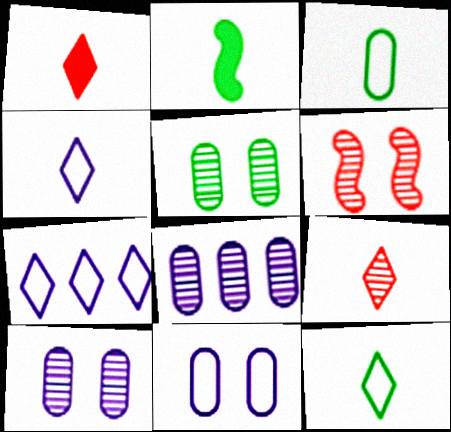[]